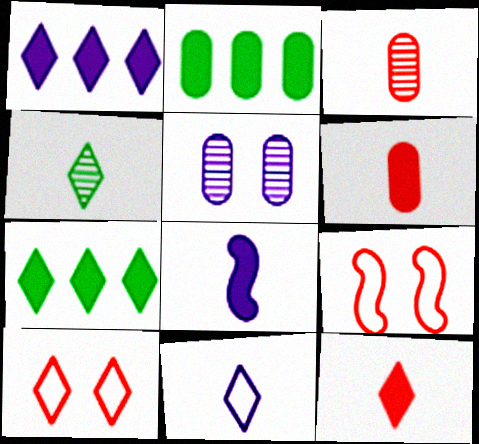[[1, 4, 10], 
[4, 11, 12]]